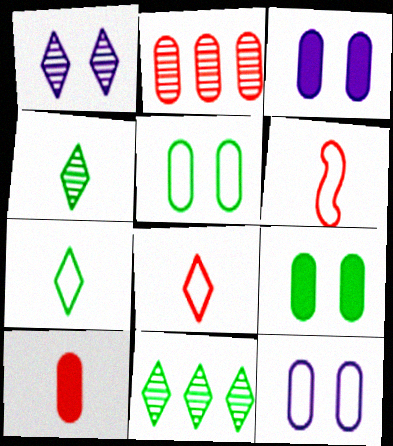[[3, 6, 11]]